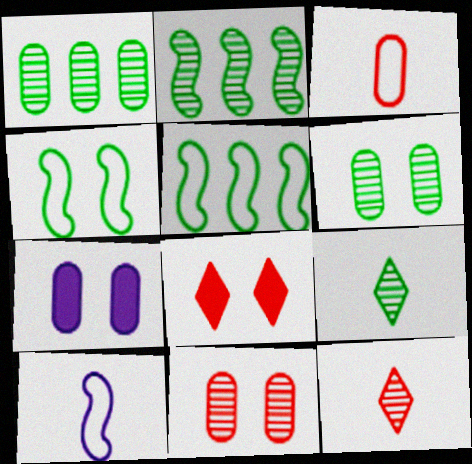[[1, 3, 7], 
[1, 8, 10], 
[2, 6, 9], 
[5, 7, 12]]